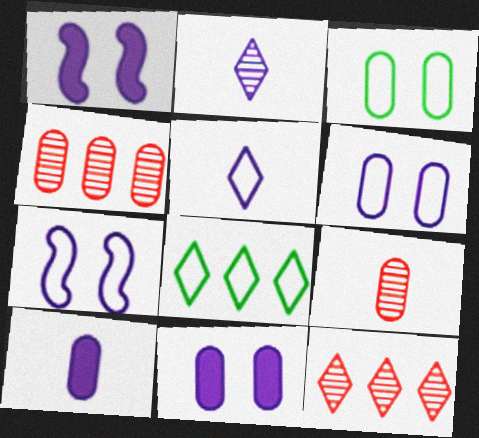[[1, 8, 9], 
[3, 4, 10]]